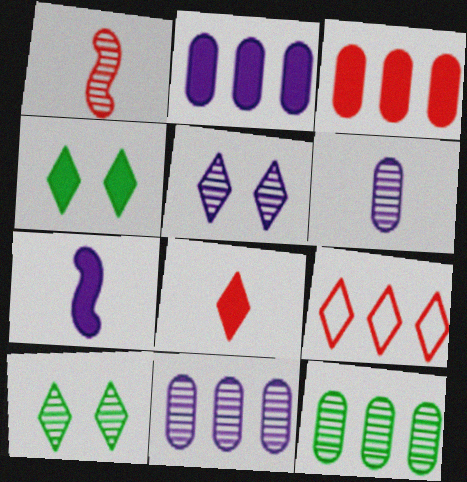[[1, 5, 12], 
[1, 10, 11], 
[3, 4, 7]]